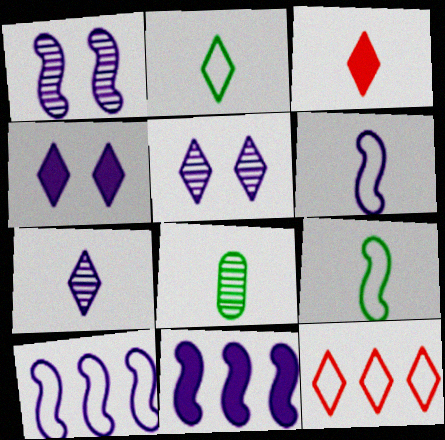[[1, 6, 11], 
[2, 3, 7], 
[3, 6, 8]]